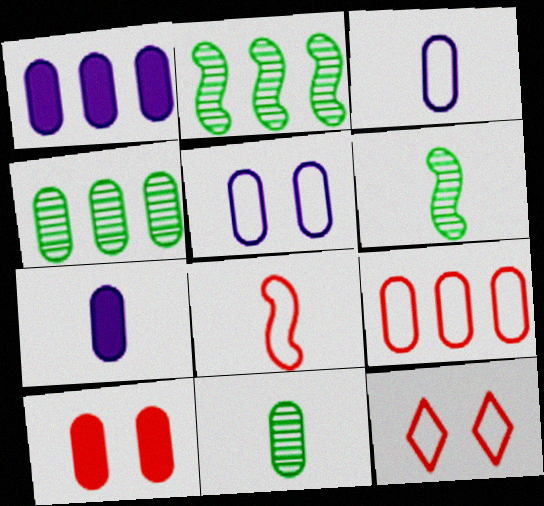[[1, 4, 9], 
[1, 6, 12], 
[2, 7, 12], 
[3, 4, 10], 
[8, 9, 12]]